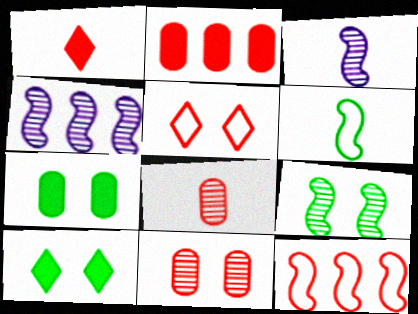[[1, 11, 12]]